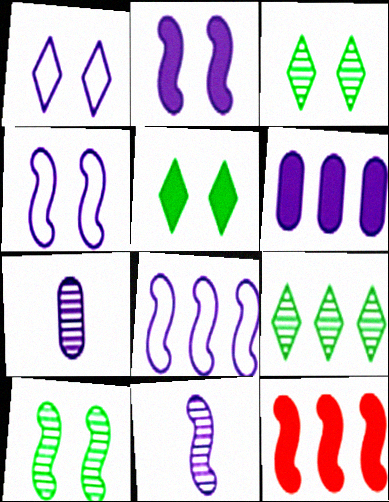[[1, 6, 11], 
[2, 8, 11]]